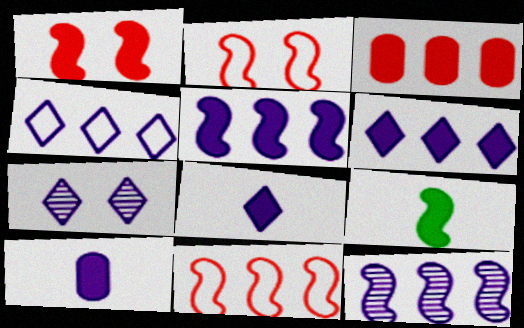[[1, 5, 9], 
[2, 9, 12], 
[4, 7, 8]]